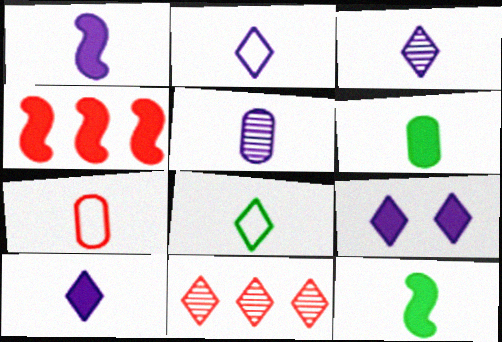[[1, 2, 5], 
[2, 3, 10], 
[3, 7, 12], 
[4, 6, 9], 
[5, 6, 7], 
[8, 9, 11]]